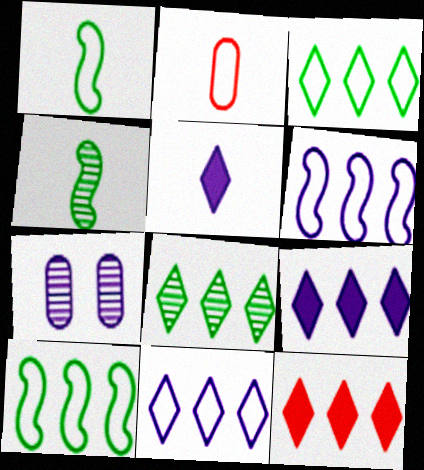[[1, 7, 12], 
[2, 4, 5], 
[5, 6, 7], 
[8, 11, 12]]